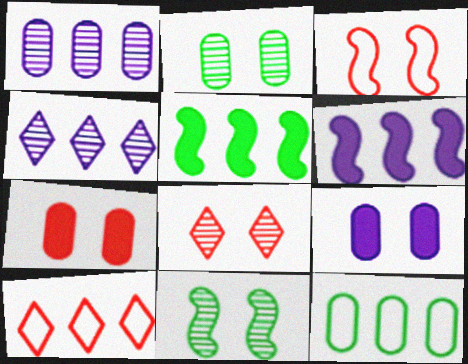[[1, 5, 10], 
[3, 7, 8]]